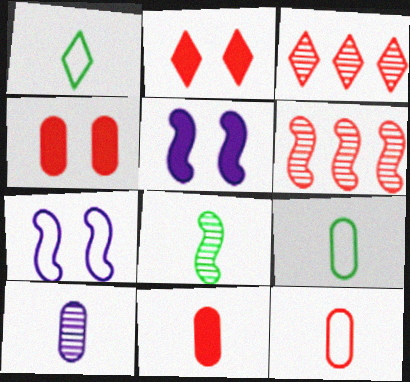[[2, 6, 12], 
[3, 5, 9], 
[9, 10, 11]]